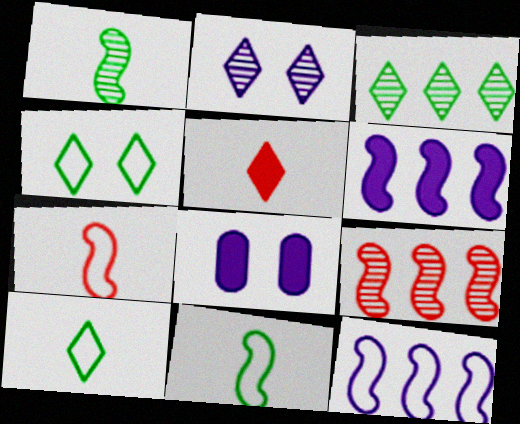[[3, 7, 8], 
[8, 9, 10]]